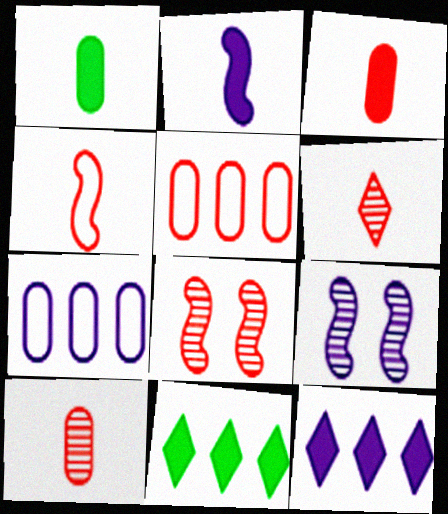[[3, 4, 6]]